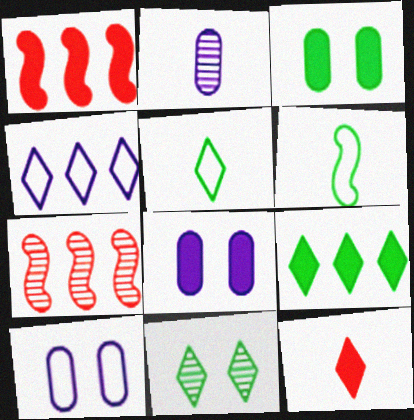[[2, 6, 12], 
[2, 7, 11], 
[4, 11, 12], 
[5, 7, 8], 
[5, 9, 11]]